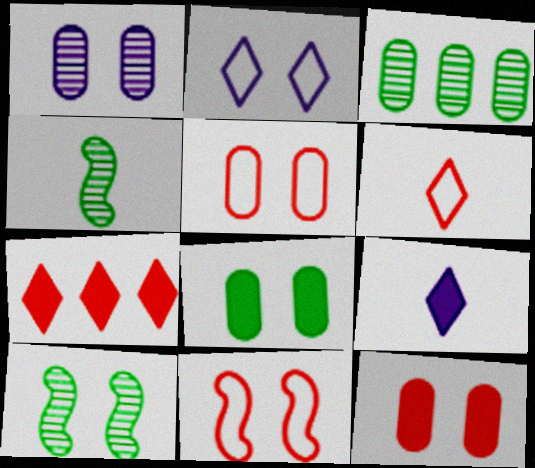[[1, 5, 8], 
[2, 10, 12], 
[3, 9, 11]]